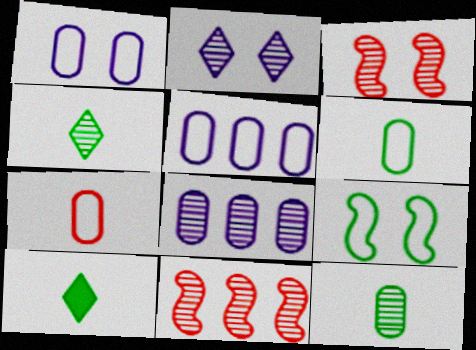[[1, 10, 11], 
[2, 11, 12], 
[3, 4, 8], 
[3, 5, 10]]